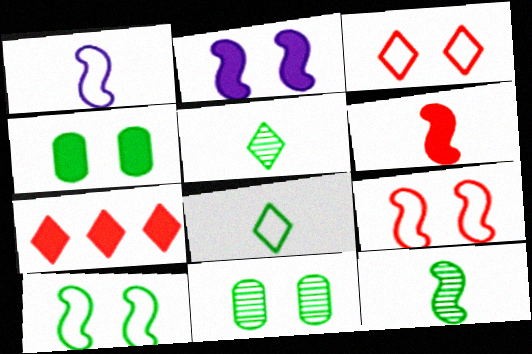[[1, 6, 12], 
[1, 7, 11], 
[2, 3, 11]]